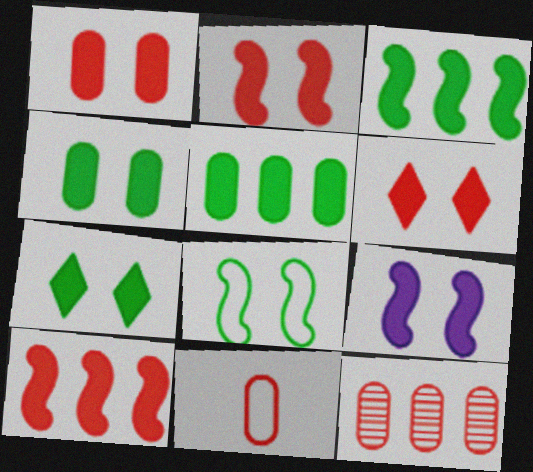[[1, 2, 6], 
[1, 7, 9], 
[1, 11, 12], 
[4, 6, 9]]